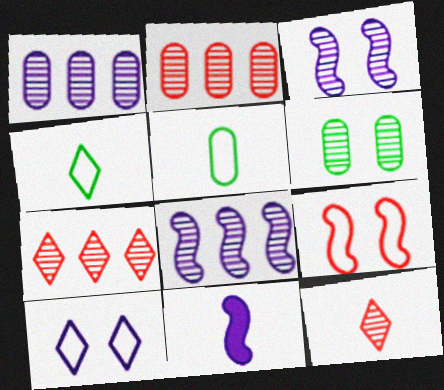[[1, 10, 11], 
[5, 11, 12], 
[6, 8, 12]]